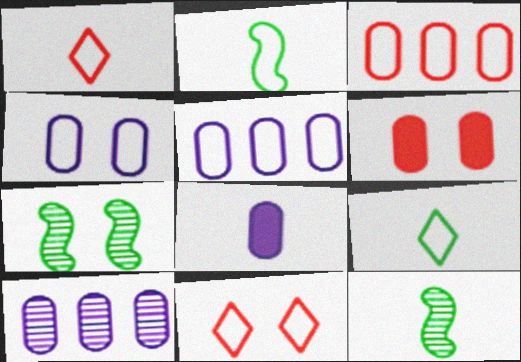[[1, 8, 12], 
[2, 5, 11], 
[4, 8, 10]]